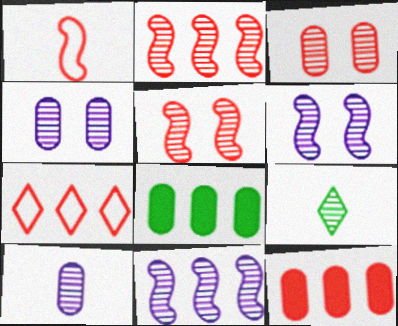[[2, 4, 9], 
[2, 7, 12], 
[3, 9, 11], 
[7, 8, 11]]